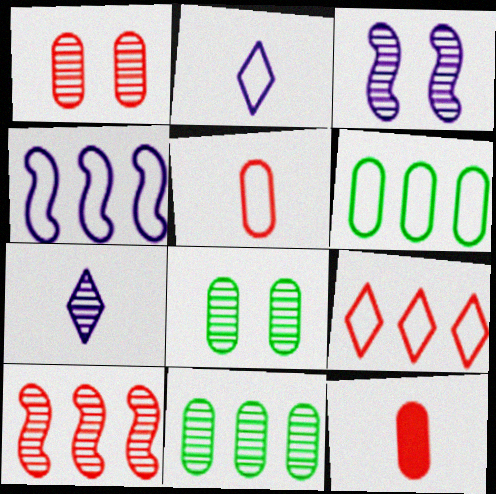[[4, 6, 9], 
[7, 8, 10]]